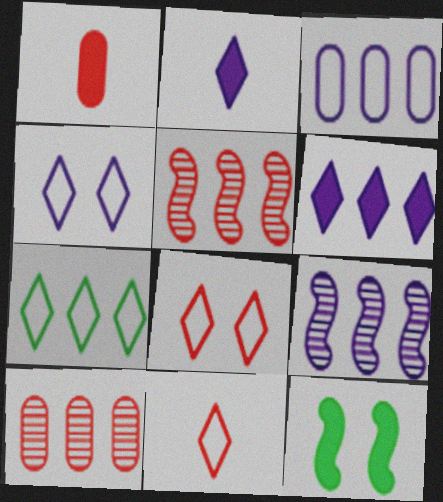[[1, 5, 8], 
[1, 6, 12], 
[3, 6, 9], 
[4, 7, 11]]